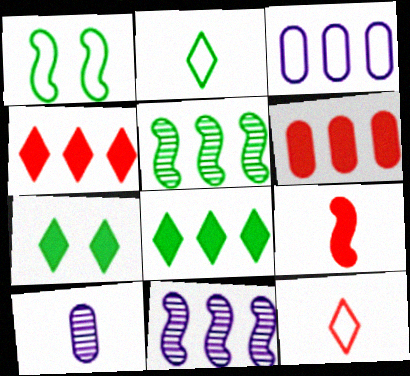[[1, 3, 12], 
[1, 4, 10], 
[1, 9, 11], 
[2, 9, 10], 
[3, 4, 5]]